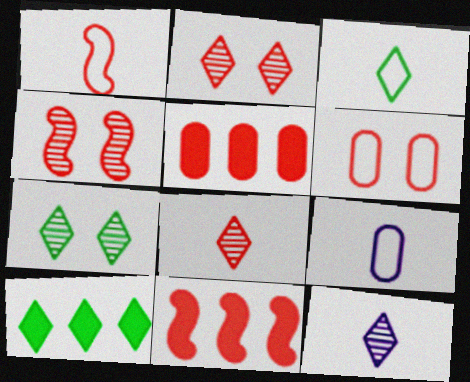[[1, 2, 5], 
[1, 3, 9], 
[1, 4, 11], 
[3, 7, 10], 
[4, 9, 10], 
[6, 8, 11], 
[7, 9, 11]]